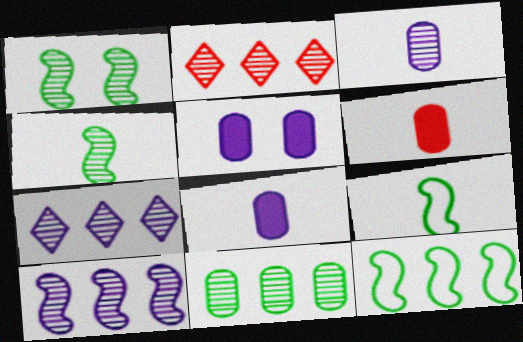[[1, 2, 3], 
[2, 5, 9], 
[2, 10, 11]]